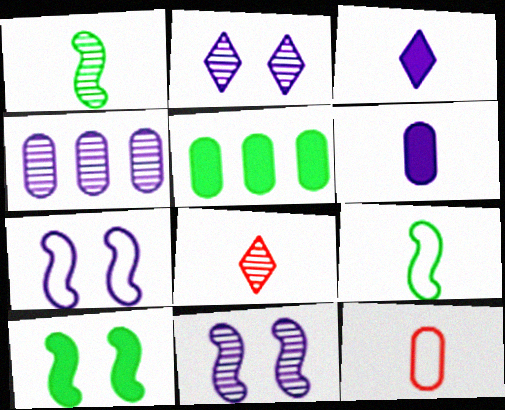[[1, 3, 12], 
[3, 4, 7], 
[5, 7, 8], 
[6, 8, 9]]